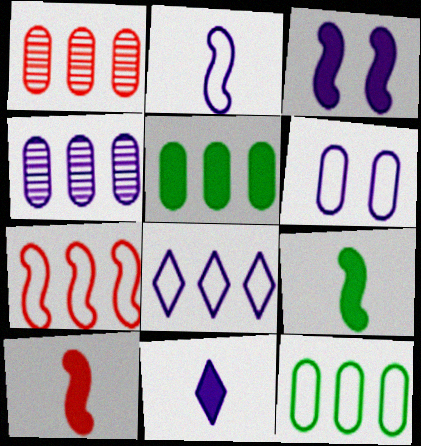[[2, 6, 8], 
[7, 8, 12]]